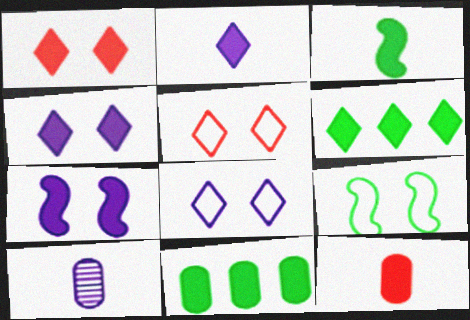[[1, 2, 6], 
[2, 3, 12], 
[6, 7, 12]]